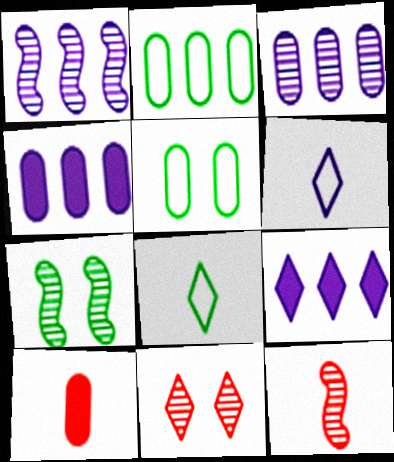[[1, 7, 12], 
[3, 5, 10], 
[5, 9, 12], 
[8, 9, 11]]